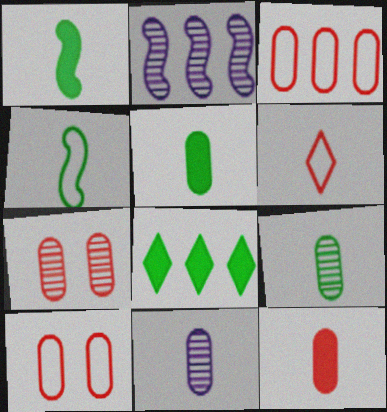[[1, 6, 11], 
[2, 3, 8], 
[3, 7, 12]]